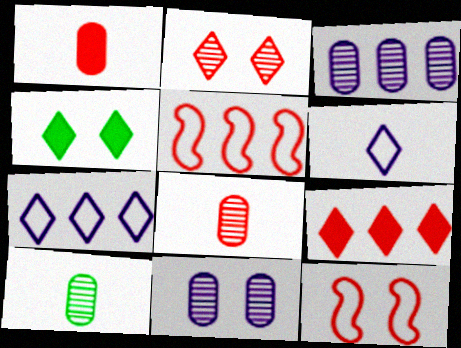[[1, 2, 5], 
[4, 11, 12], 
[8, 9, 12]]